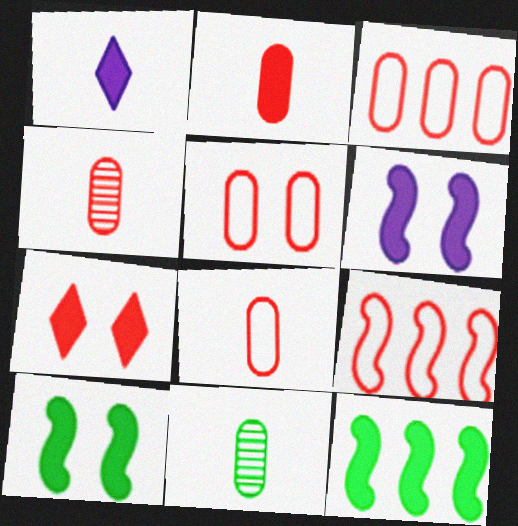[[2, 4, 8], 
[3, 5, 8], 
[4, 7, 9]]